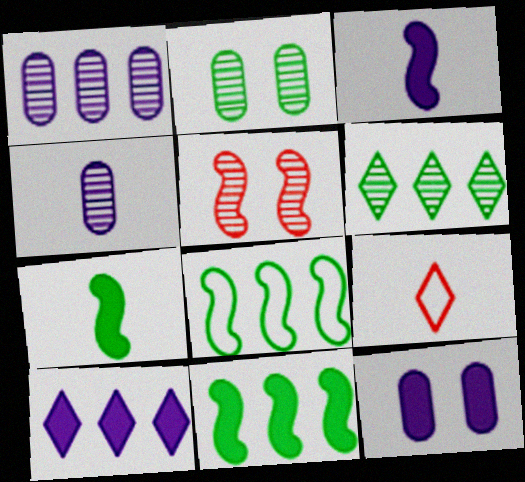[[3, 5, 8], 
[3, 10, 12], 
[4, 5, 6], 
[4, 7, 9]]